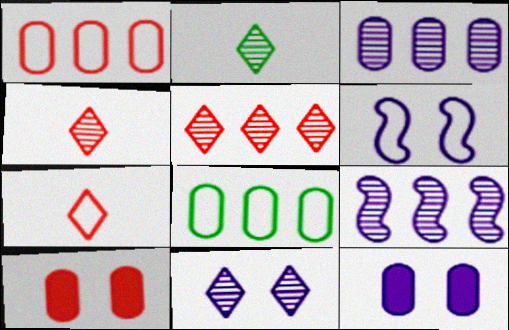[[2, 5, 11], 
[6, 7, 8], 
[6, 11, 12]]